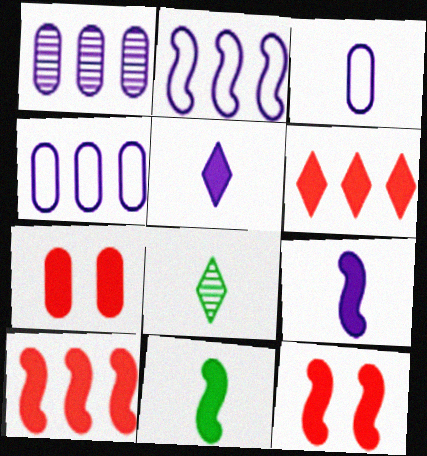[[2, 7, 8], 
[4, 8, 12]]